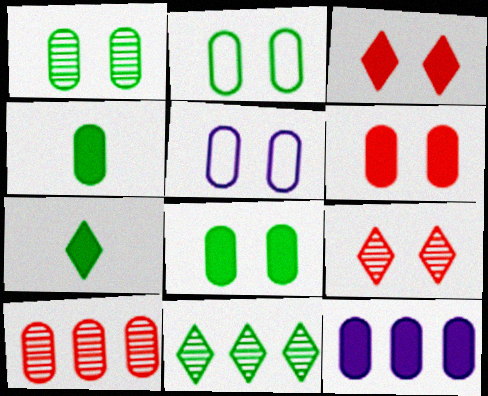[[1, 2, 8], 
[1, 5, 6], 
[4, 5, 10], 
[4, 6, 12]]